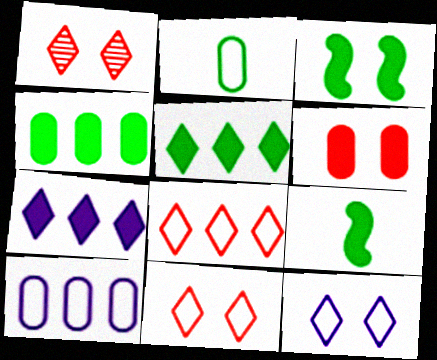[[1, 9, 10], 
[6, 7, 9]]